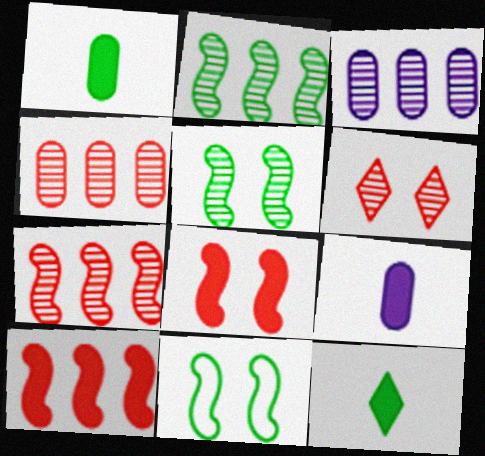[]